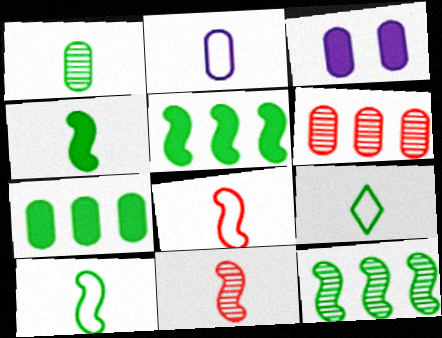[[1, 4, 9], 
[2, 8, 9]]